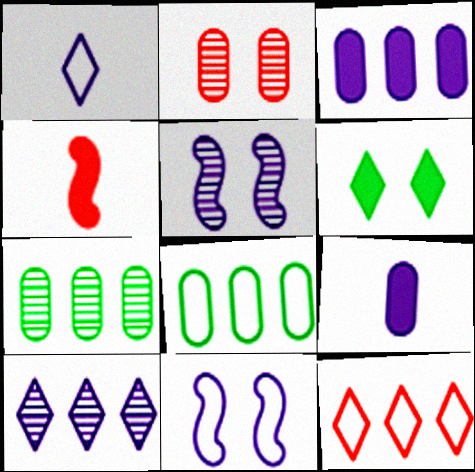[[1, 3, 5], 
[2, 4, 12], 
[2, 6, 11], 
[2, 8, 9], 
[3, 4, 6], 
[9, 10, 11]]